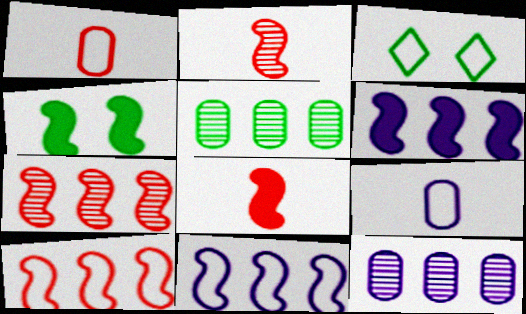[[1, 3, 11], 
[2, 4, 11], 
[3, 8, 12], 
[3, 9, 10], 
[4, 6, 8]]